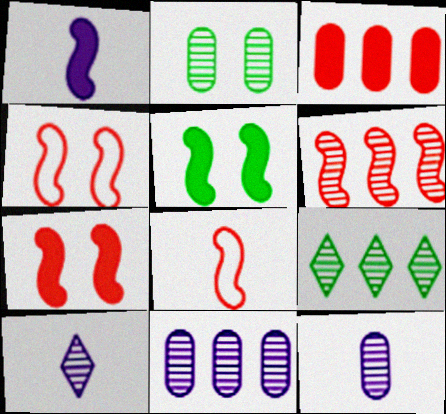[[2, 6, 10], 
[6, 7, 8], 
[6, 9, 11]]